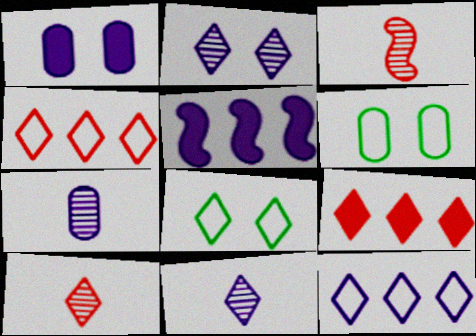[[5, 6, 10], 
[8, 9, 11]]